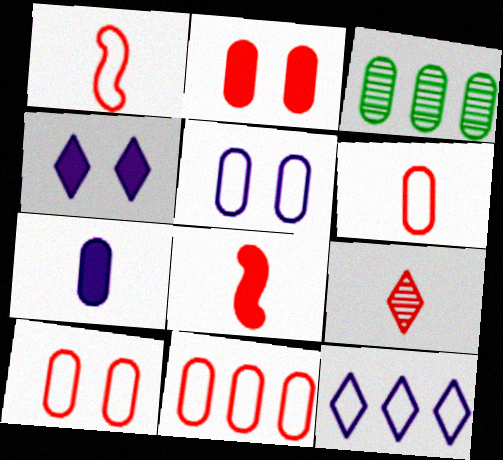[[1, 3, 4], 
[3, 7, 10], 
[6, 8, 9], 
[6, 10, 11]]